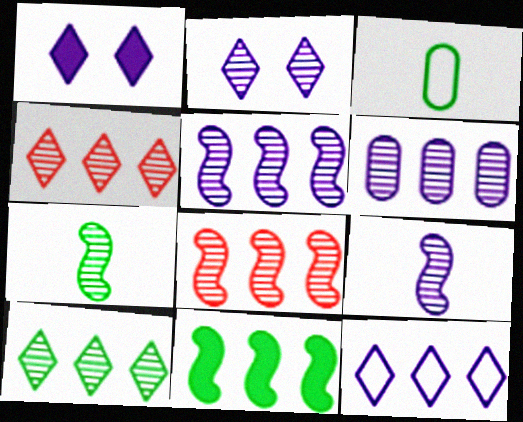[[1, 3, 8], 
[2, 6, 9], 
[6, 8, 10]]